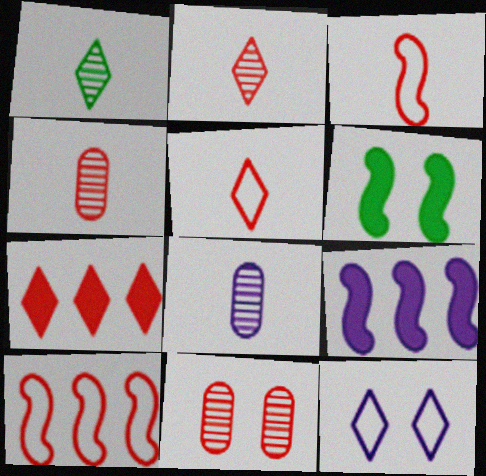[[1, 7, 12], 
[3, 7, 11], 
[6, 11, 12], 
[8, 9, 12]]